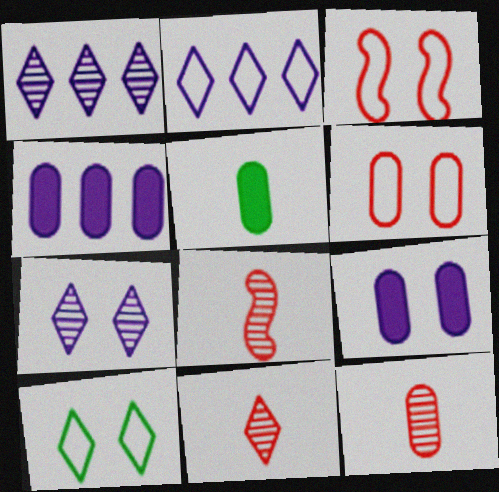[[1, 3, 5], 
[4, 8, 10], 
[8, 11, 12]]